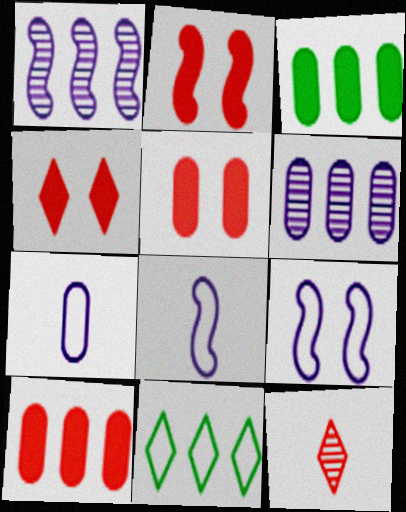[[1, 10, 11], 
[2, 4, 5], 
[3, 9, 12]]